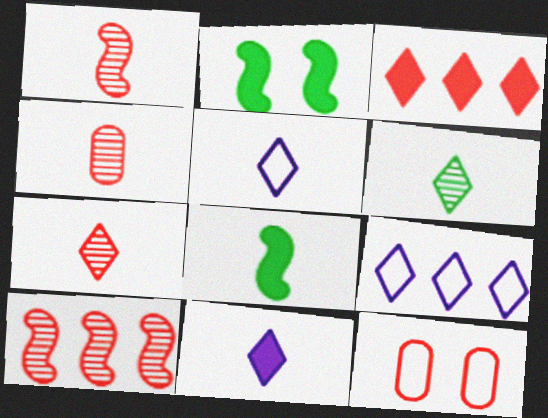[[1, 3, 12], 
[1, 4, 7], 
[2, 4, 9], 
[4, 5, 8]]